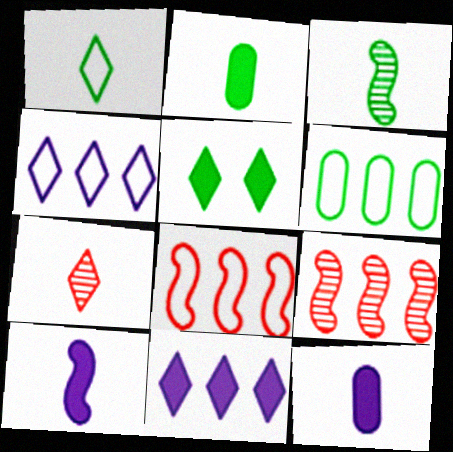[[1, 2, 3], 
[3, 5, 6], 
[4, 5, 7], 
[4, 6, 8], 
[6, 9, 11]]